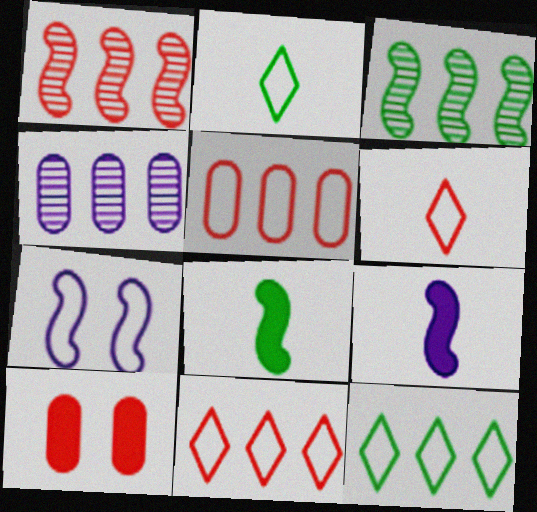[[1, 6, 10], 
[1, 7, 8], 
[2, 5, 7]]